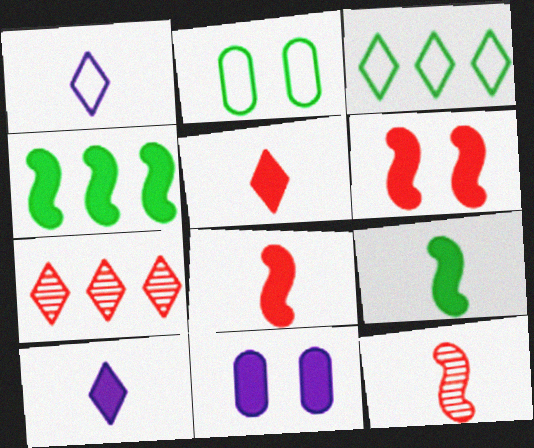[[3, 11, 12], 
[4, 5, 11]]